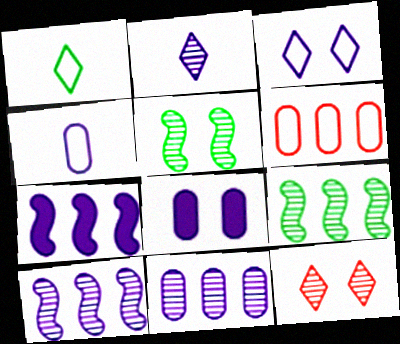[[4, 8, 11]]